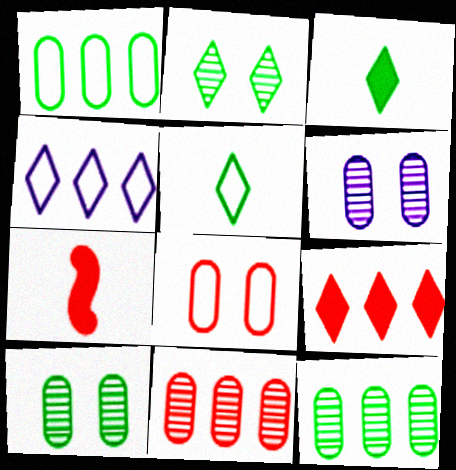[[4, 7, 10]]